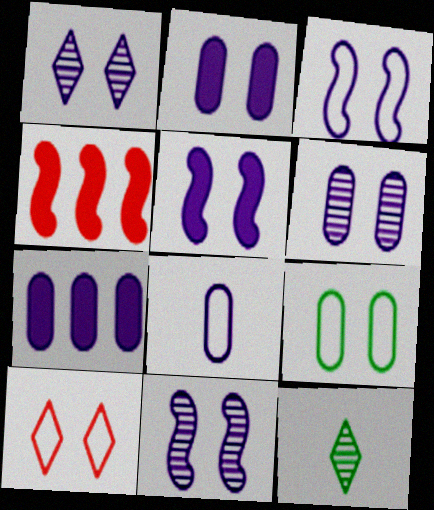[[1, 2, 3], 
[1, 6, 11], 
[3, 5, 11], 
[3, 9, 10], 
[6, 7, 8]]